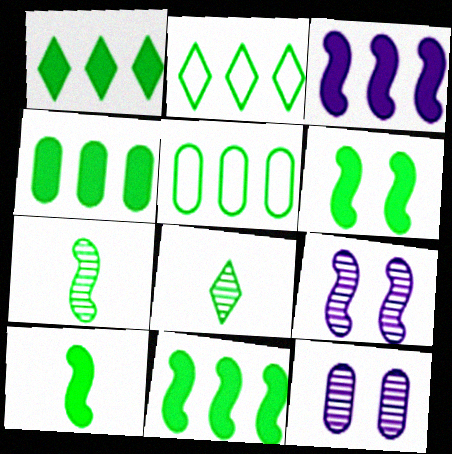[[1, 4, 11], 
[5, 6, 8], 
[6, 10, 11]]